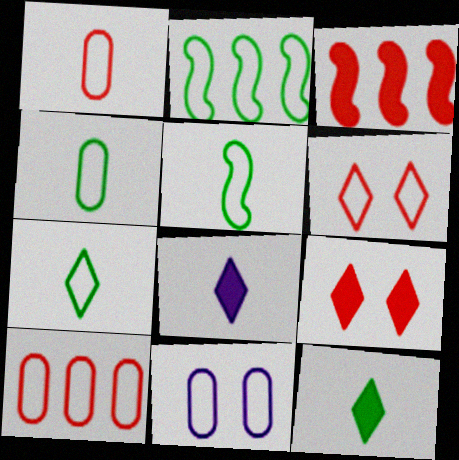[[4, 5, 7], 
[4, 10, 11]]